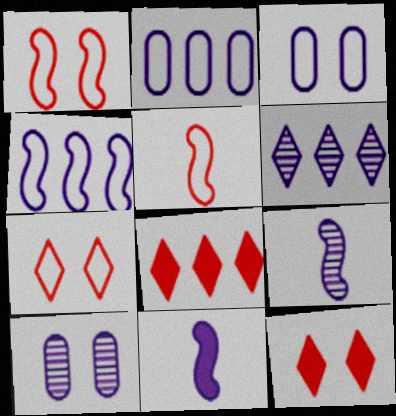[[3, 6, 11], 
[6, 9, 10]]